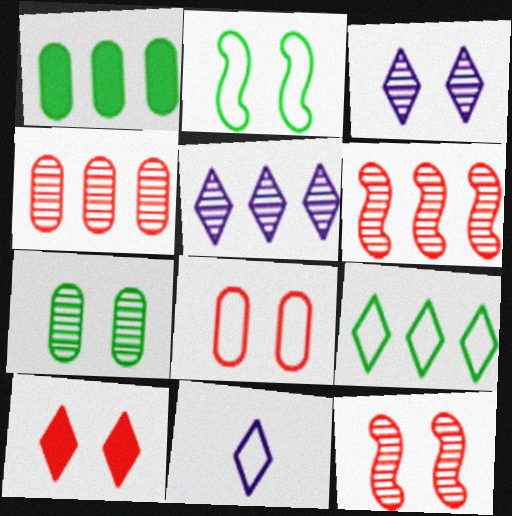[[1, 11, 12], 
[3, 7, 12], 
[8, 10, 12]]